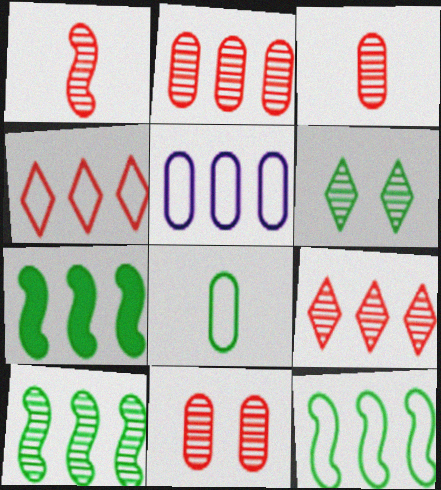[[1, 9, 11], 
[2, 3, 11], 
[4, 5, 12], 
[5, 7, 9], 
[6, 7, 8], 
[7, 10, 12]]